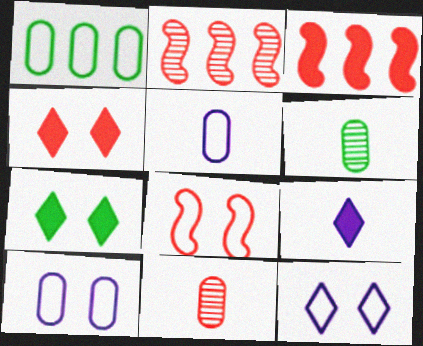[[2, 5, 7], 
[3, 6, 12]]